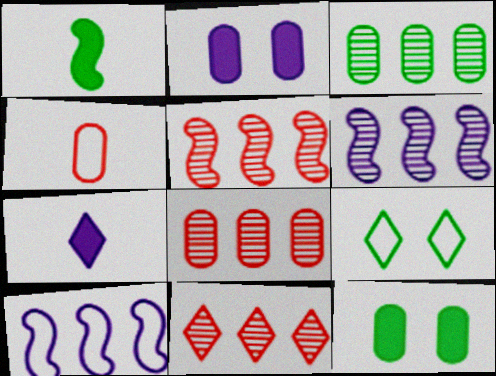[[1, 3, 9], 
[2, 3, 4], 
[3, 6, 11], 
[4, 9, 10], 
[5, 8, 11], 
[7, 9, 11]]